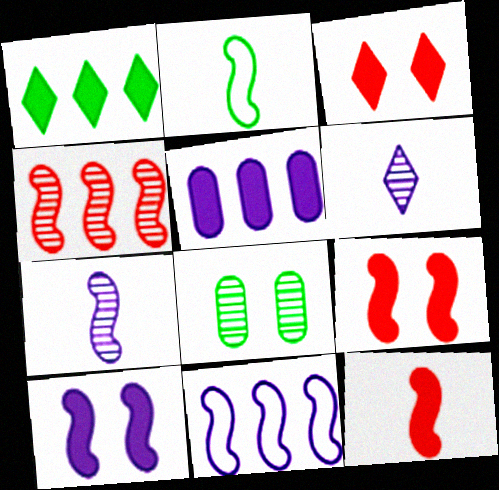[[1, 2, 8], 
[2, 4, 10], 
[2, 7, 12], 
[4, 6, 8], 
[7, 10, 11]]